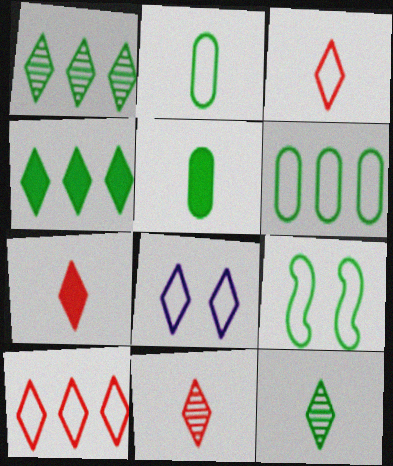[[1, 5, 9], 
[1, 7, 8], 
[3, 7, 11], 
[4, 8, 11]]